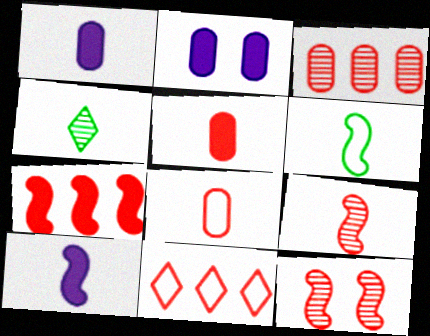[[3, 7, 11], 
[4, 8, 10], 
[5, 11, 12], 
[6, 9, 10]]